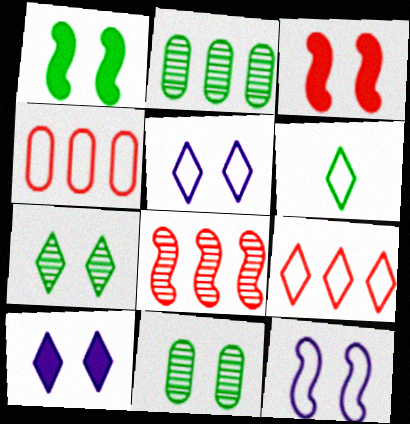[[1, 2, 6], 
[3, 5, 11], 
[4, 6, 12], 
[5, 6, 9]]